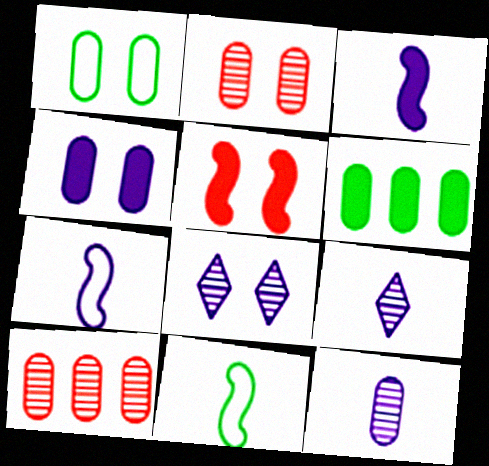[[1, 2, 4], 
[1, 5, 8]]